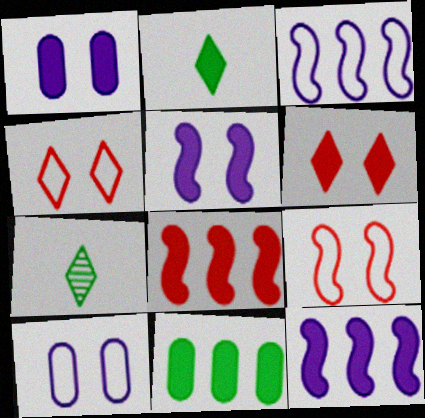[[1, 2, 8], 
[7, 8, 10]]